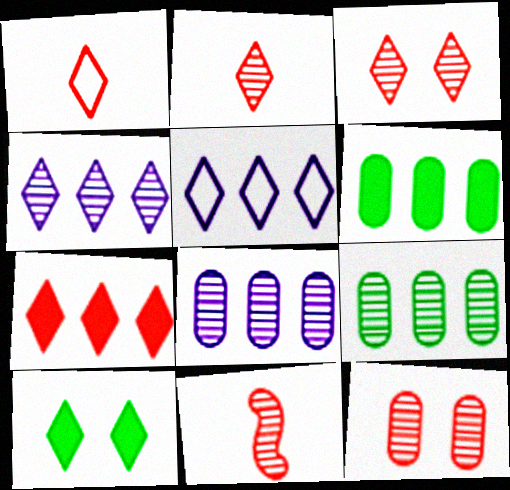[[1, 3, 7], 
[1, 4, 10], 
[2, 5, 10]]